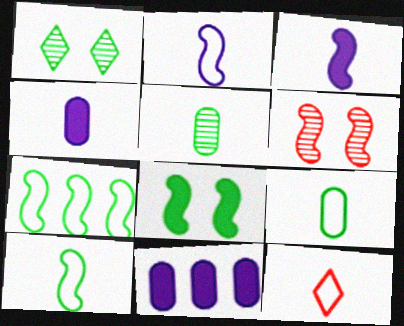[[2, 9, 12], 
[3, 5, 12], 
[3, 6, 7]]